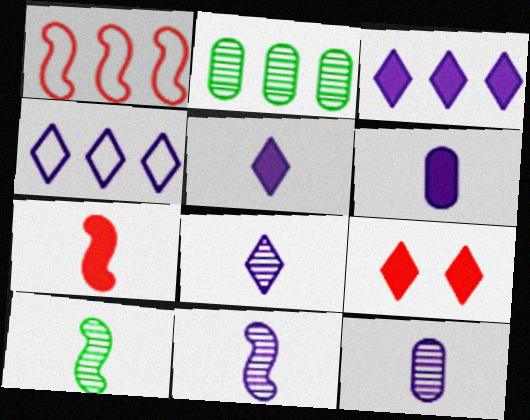[[1, 2, 3], 
[8, 11, 12]]